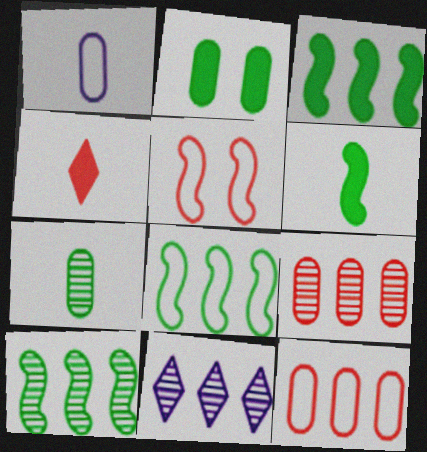[[1, 2, 9], 
[3, 8, 10], 
[3, 11, 12], 
[4, 5, 9], 
[9, 10, 11]]